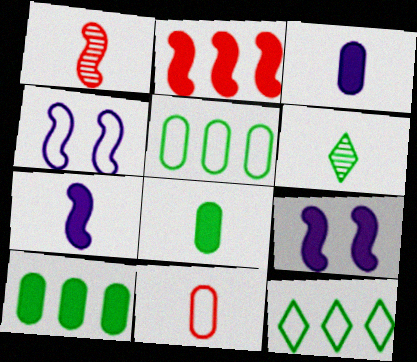[[4, 11, 12], 
[6, 7, 11]]